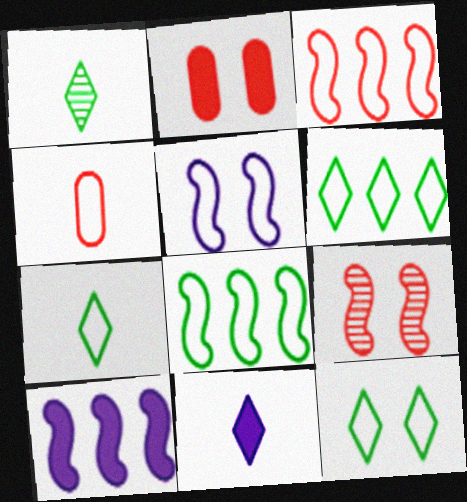[[4, 5, 6], 
[6, 7, 12]]